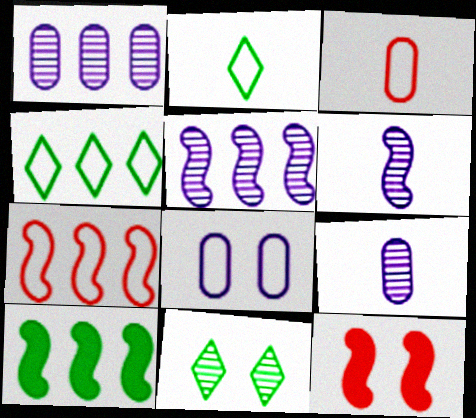[[1, 2, 12], 
[2, 7, 8], 
[4, 9, 12], 
[5, 7, 10], 
[8, 11, 12]]